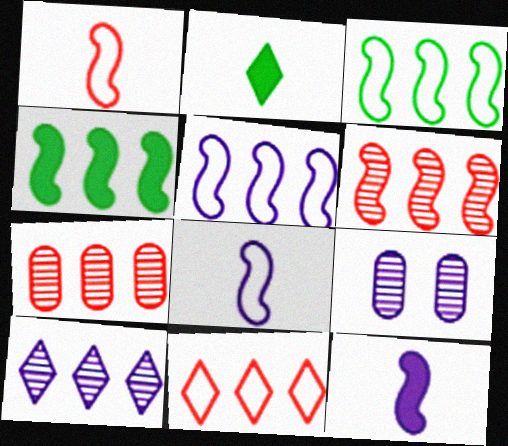[[4, 5, 6]]